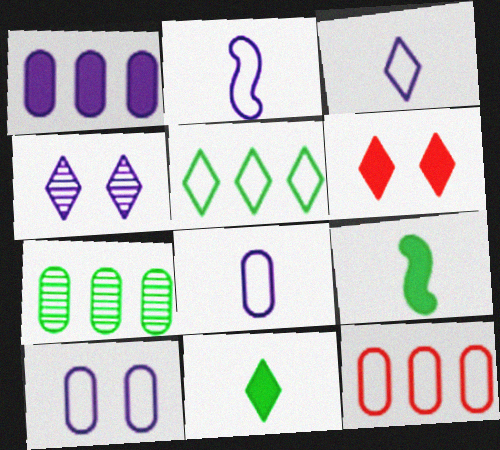[[1, 2, 4], 
[1, 6, 9], 
[1, 7, 12], 
[2, 3, 8], 
[2, 6, 7], 
[4, 9, 12]]